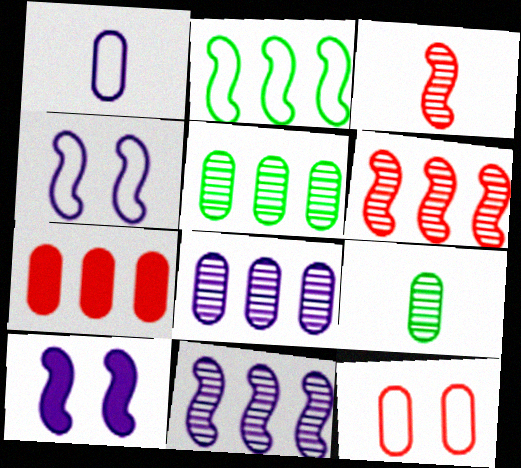[[2, 3, 10]]